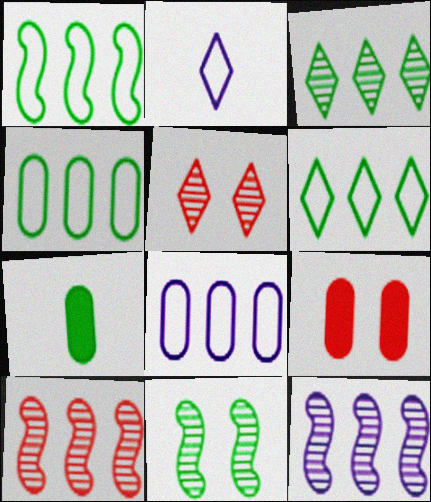[[1, 4, 6], 
[6, 7, 11]]